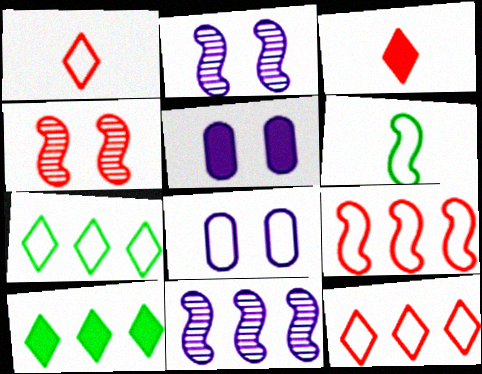[[6, 8, 12]]